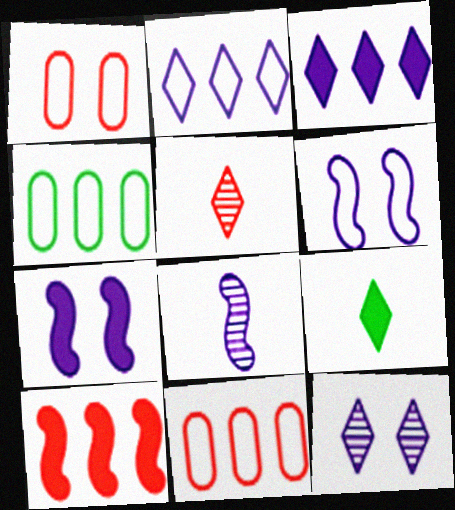[[1, 5, 10], 
[4, 5, 7]]